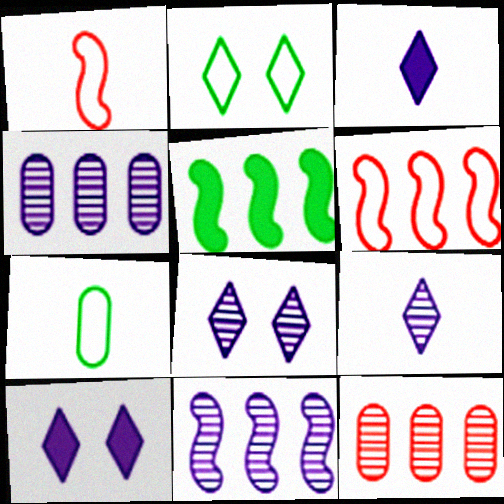[[5, 6, 11]]